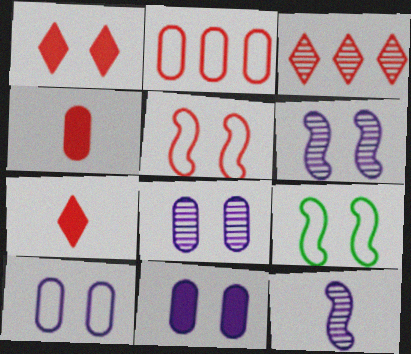[[1, 8, 9], 
[3, 4, 5], 
[8, 10, 11]]